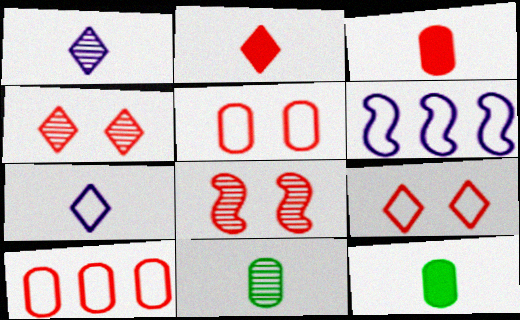[[2, 8, 10], 
[4, 6, 12]]